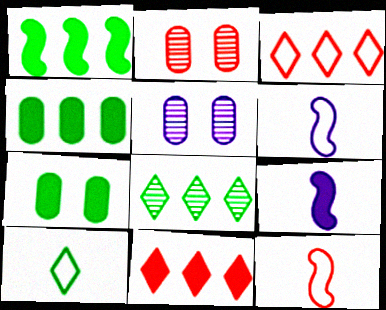[[2, 11, 12], 
[7, 9, 11]]